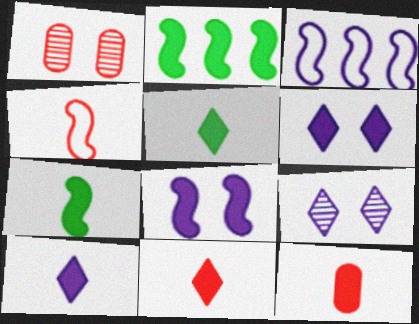[[1, 3, 5], 
[2, 6, 12], 
[5, 10, 11], 
[7, 10, 12]]